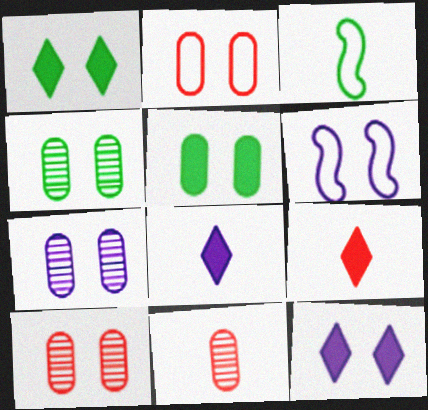[[1, 6, 10], 
[2, 5, 7], 
[3, 8, 11], 
[4, 7, 10], 
[6, 7, 12]]